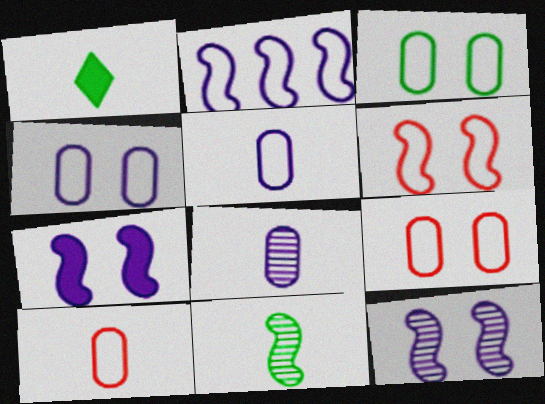[[3, 4, 9]]